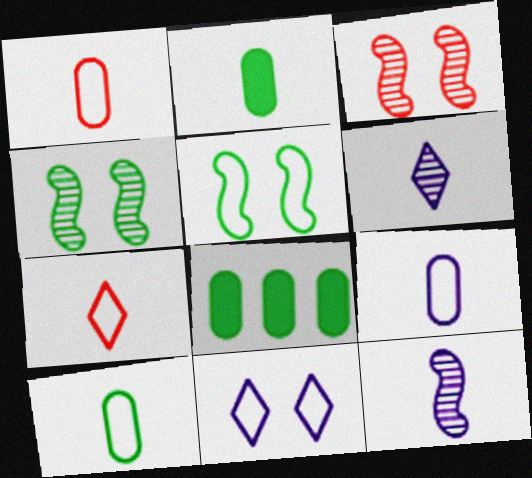[[1, 9, 10], 
[2, 7, 12]]